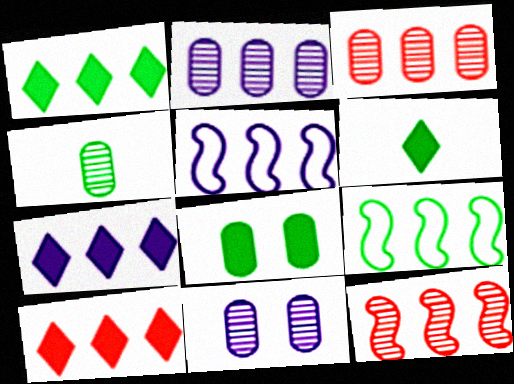[[1, 3, 5], 
[1, 7, 10], 
[2, 5, 7], 
[2, 9, 10], 
[3, 4, 11], 
[3, 7, 9]]